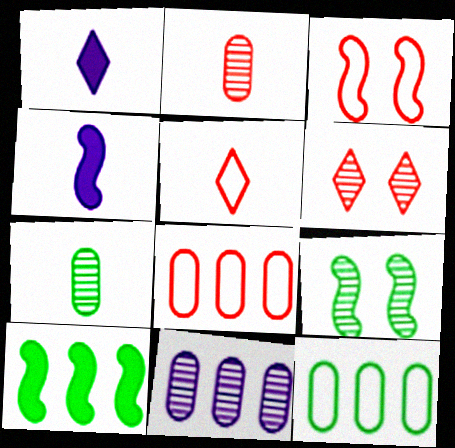[[1, 8, 9], 
[3, 5, 8], 
[4, 5, 7], 
[4, 6, 12]]